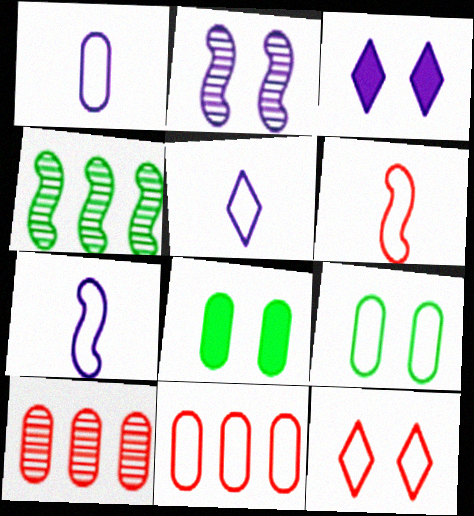[[1, 5, 7], 
[1, 8, 10], 
[1, 9, 11], 
[2, 8, 12], 
[6, 11, 12]]